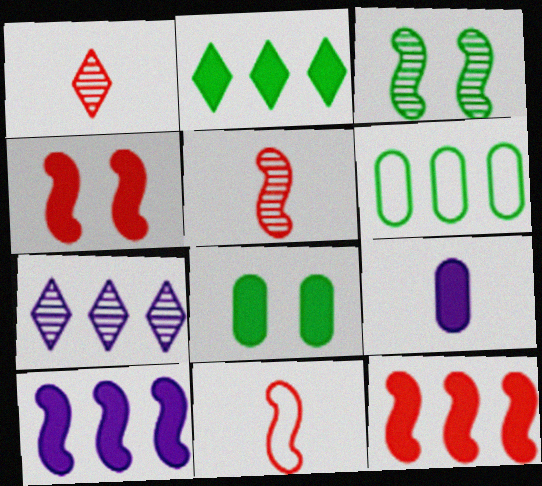[[2, 4, 9], 
[3, 10, 11], 
[6, 7, 12], 
[7, 8, 11]]